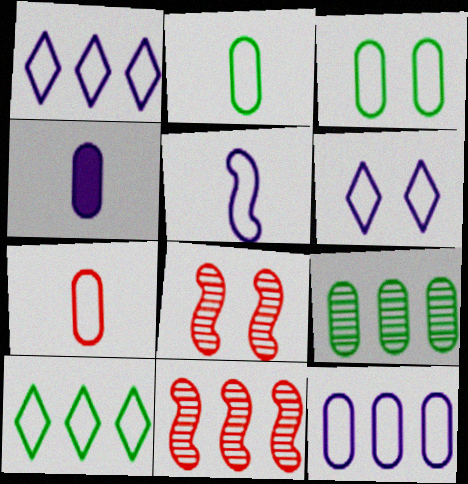[[3, 7, 12], 
[4, 8, 10], 
[5, 6, 12]]